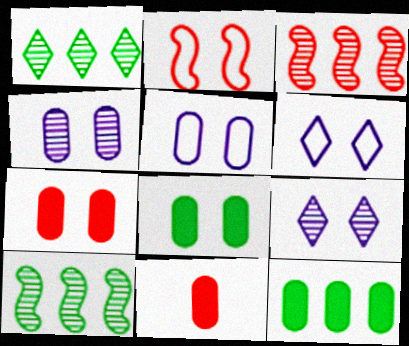[[2, 8, 9], 
[6, 10, 11]]